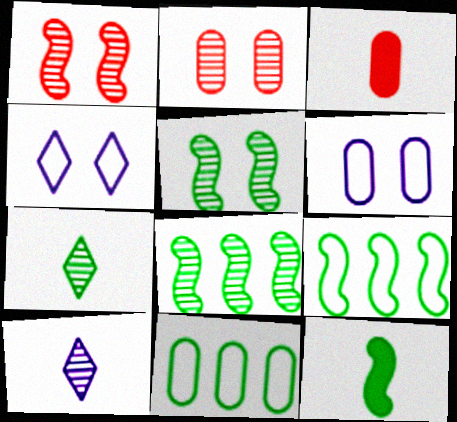[[2, 8, 10], 
[3, 4, 8], 
[5, 9, 12]]